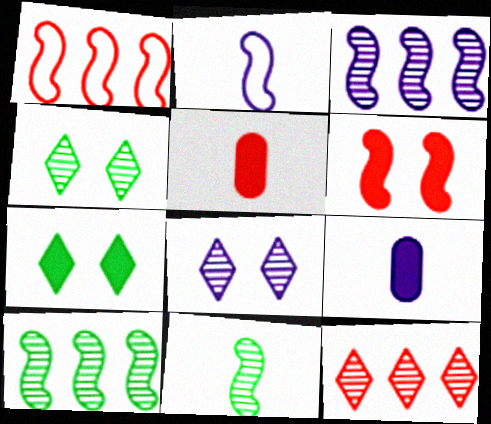[[1, 4, 9], 
[2, 6, 10]]